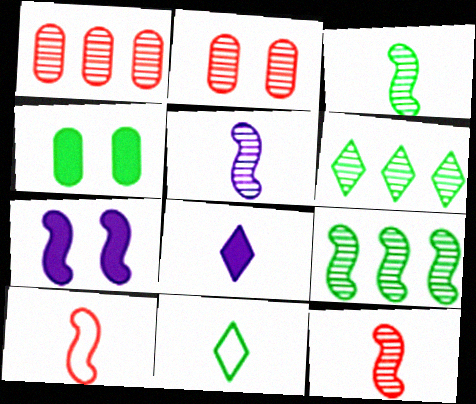[[1, 7, 11], 
[2, 5, 6], 
[3, 5, 12], 
[4, 9, 11], 
[7, 9, 10]]